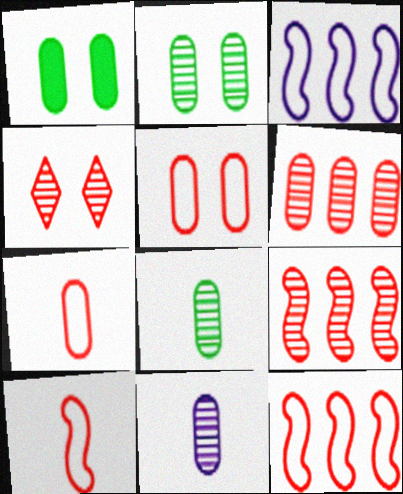[[2, 6, 11]]